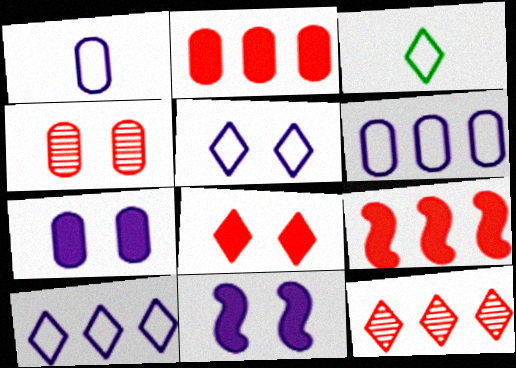[]